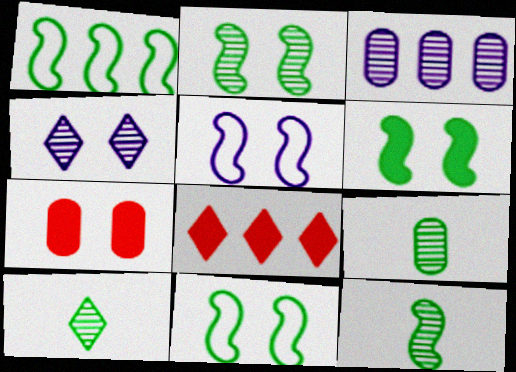[[1, 3, 8], 
[1, 6, 12], 
[2, 6, 11], 
[4, 7, 11], 
[5, 8, 9], 
[9, 10, 12]]